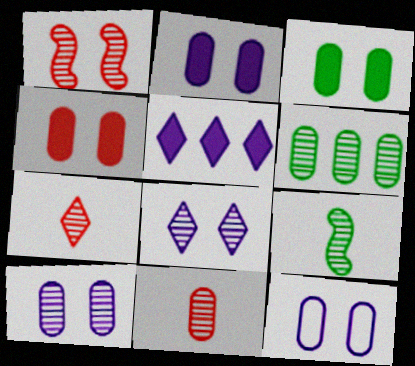[[2, 3, 4], 
[2, 10, 12], 
[6, 10, 11]]